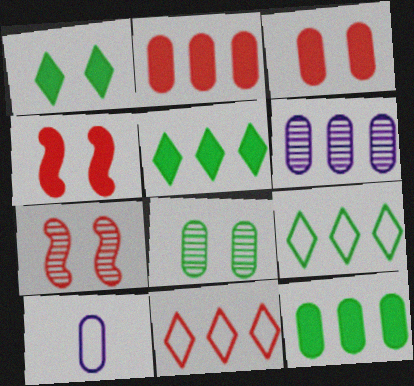[[2, 8, 10], 
[5, 7, 10]]